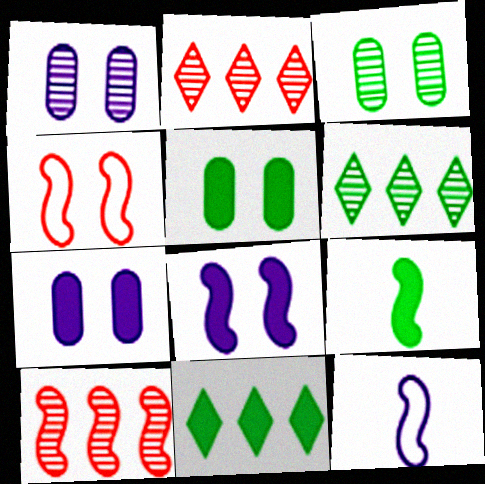[[2, 5, 12], 
[5, 9, 11]]